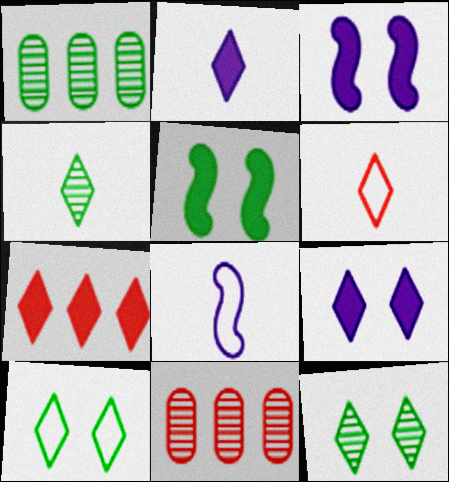[[1, 3, 6], 
[2, 4, 6]]